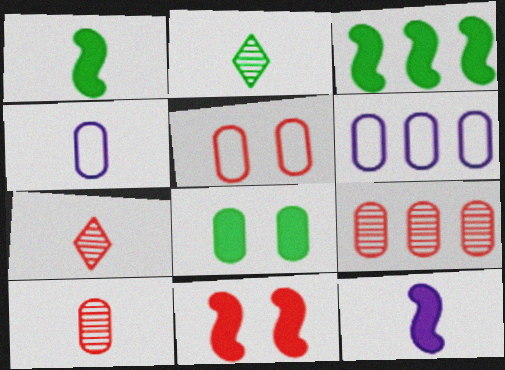[[1, 4, 7], 
[2, 6, 11], 
[3, 11, 12], 
[4, 8, 9], 
[6, 8, 10]]